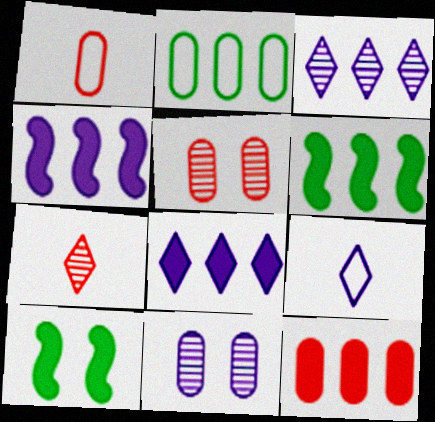[[1, 3, 10], 
[1, 5, 12], 
[4, 9, 11], 
[5, 6, 9], 
[6, 8, 12]]